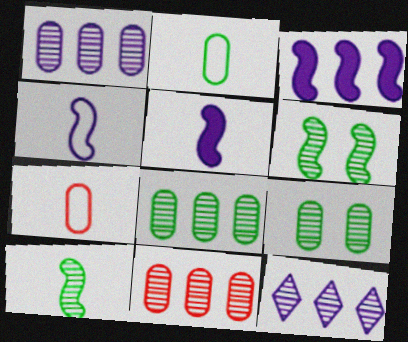[[1, 8, 11]]